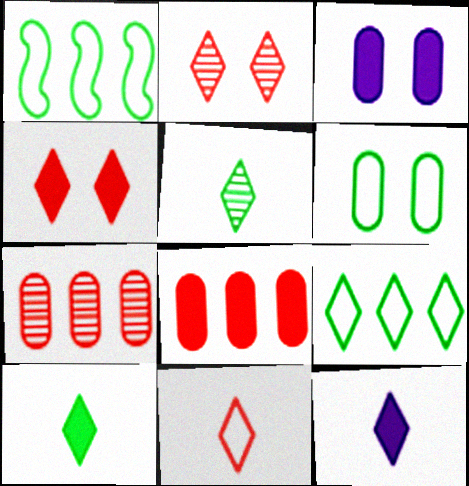[[2, 9, 12], 
[5, 11, 12]]